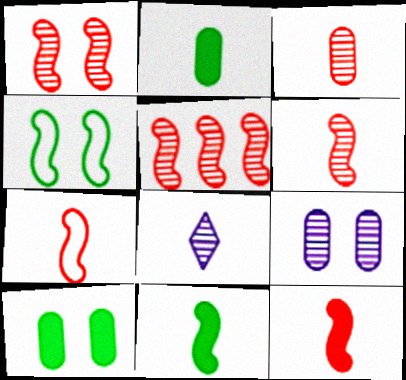[[1, 5, 6], 
[2, 7, 8], 
[6, 7, 12]]